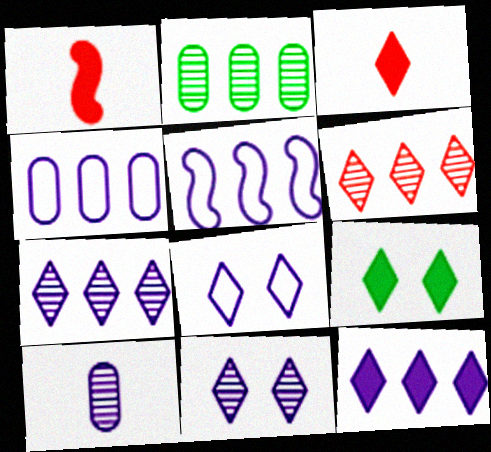[[1, 2, 8], 
[3, 9, 12]]